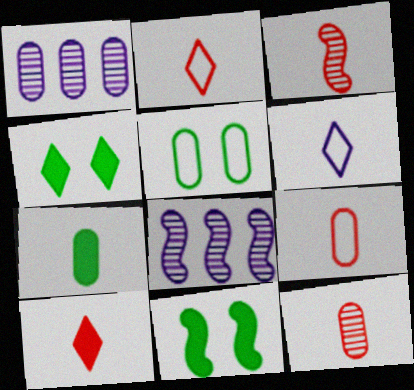[[1, 2, 11], 
[3, 6, 7], 
[3, 9, 10], 
[4, 8, 9], 
[5, 8, 10]]